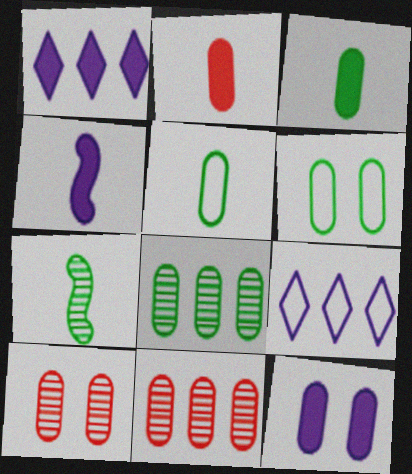[[1, 4, 12], 
[3, 6, 8], 
[5, 11, 12], 
[6, 10, 12]]